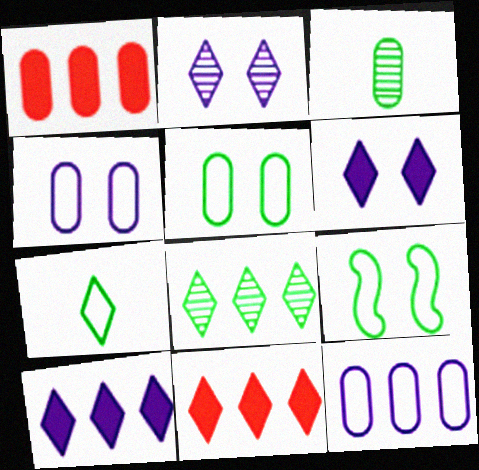[[1, 3, 4], 
[2, 7, 11]]